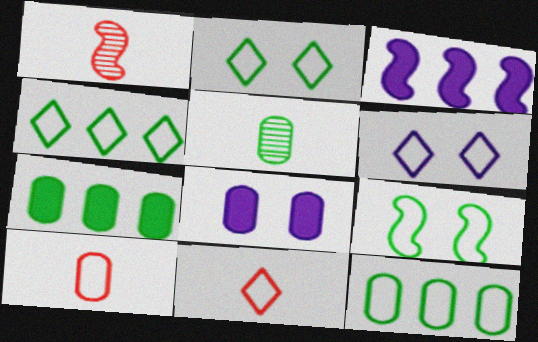[[1, 3, 9], 
[1, 4, 8], 
[1, 6, 7], 
[4, 6, 11]]